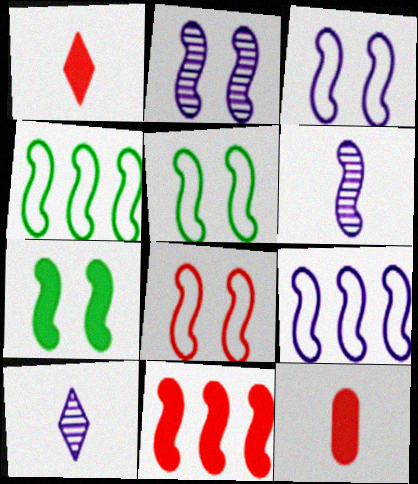[[2, 7, 8], 
[3, 5, 8], 
[5, 6, 11]]